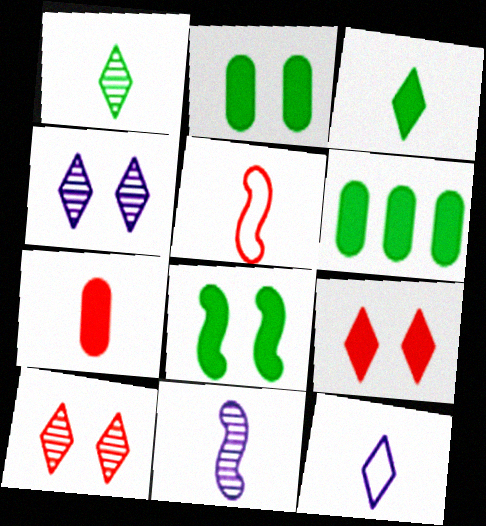[[3, 6, 8], 
[4, 5, 6]]